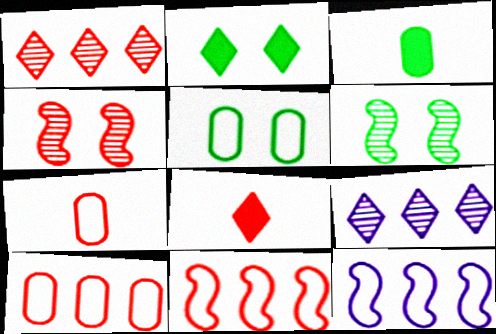[[2, 5, 6], 
[4, 8, 10]]